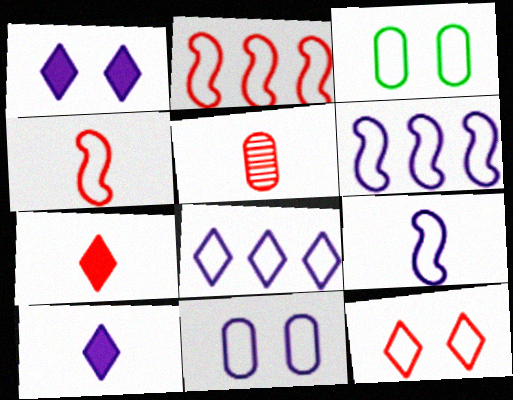[[3, 4, 8], 
[4, 5, 7], 
[8, 9, 11]]